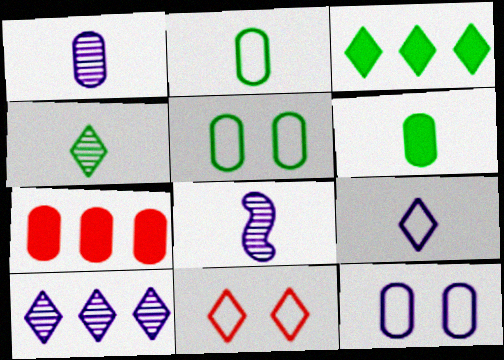[[1, 5, 7]]